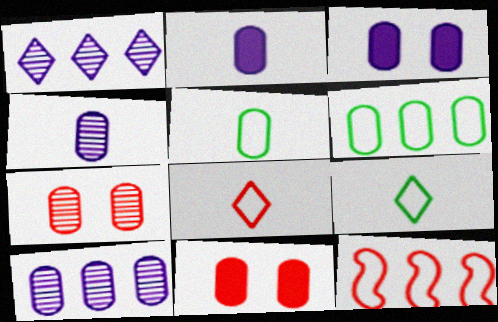[[2, 6, 7], 
[4, 6, 11], 
[5, 10, 11]]